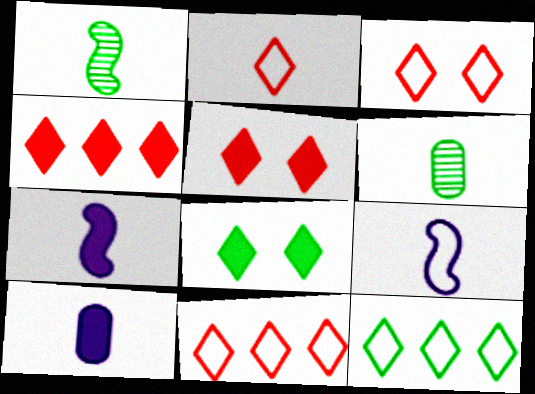[[1, 2, 10], 
[2, 3, 11], 
[2, 6, 7]]